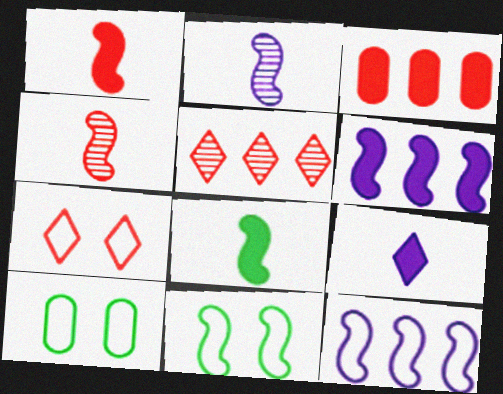[[3, 4, 7], 
[4, 6, 11]]